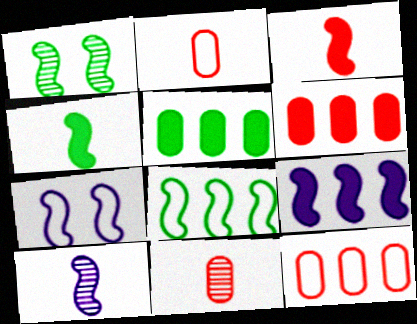[[1, 4, 8], 
[7, 9, 10]]